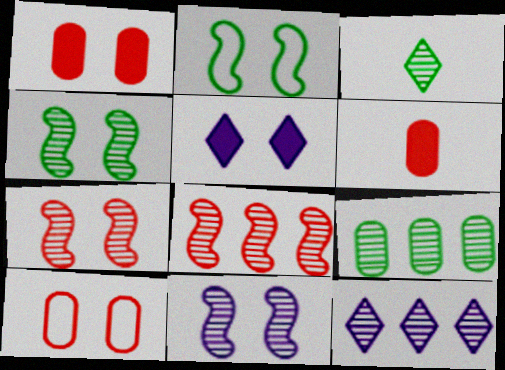[[2, 6, 12], 
[3, 4, 9], 
[4, 5, 10], 
[4, 7, 11], 
[8, 9, 12]]